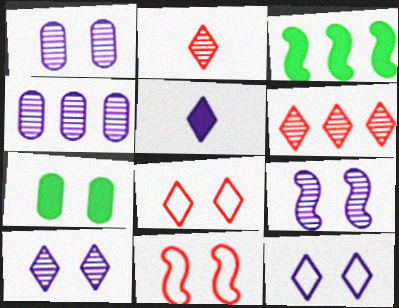[[1, 9, 10], 
[7, 8, 9], 
[7, 10, 11]]